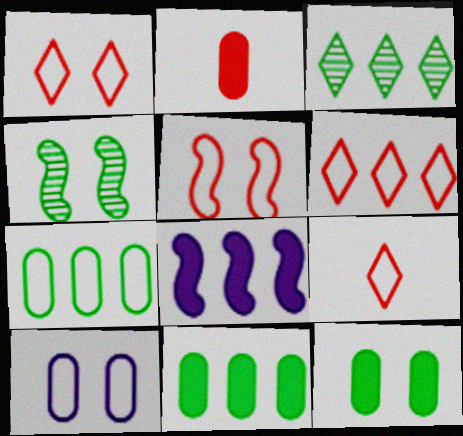[[1, 6, 9]]